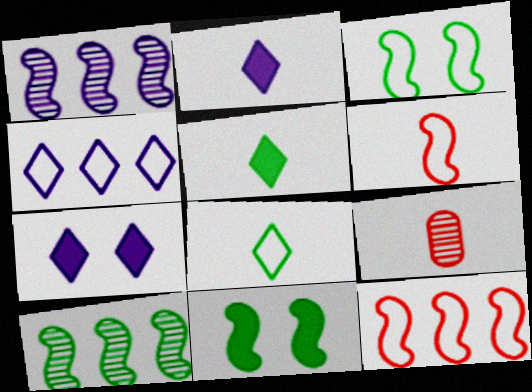[[1, 6, 11], 
[4, 9, 11]]